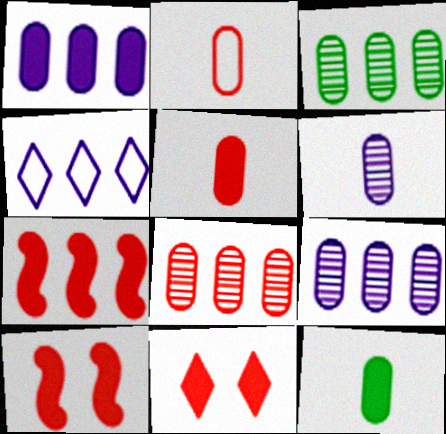[[2, 6, 12], 
[3, 4, 7], 
[3, 8, 9], 
[5, 7, 11]]